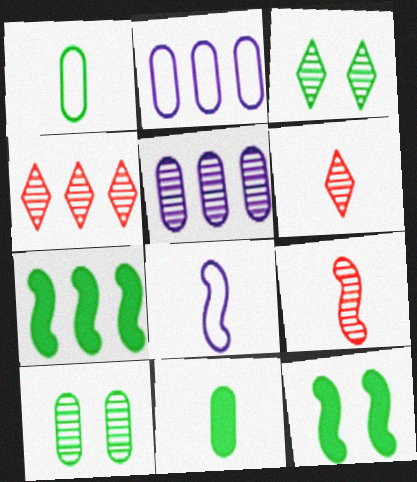[[1, 3, 7], 
[2, 4, 7], 
[2, 6, 12], 
[3, 5, 9], 
[6, 8, 11]]